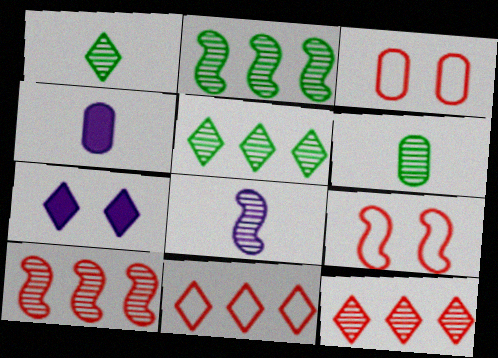[[1, 7, 11], 
[4, 5, 9]]